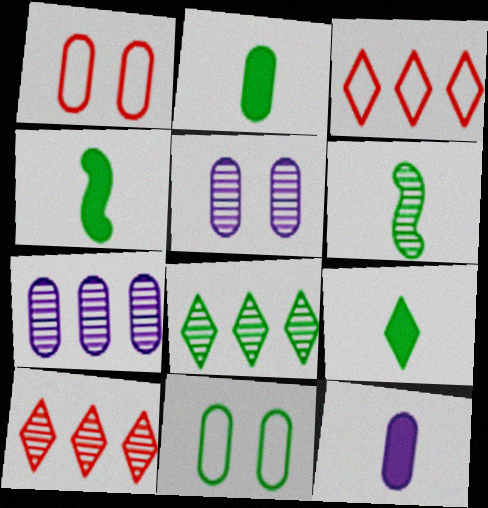[[1, 2, 7], 
[2, 4, 9], 
[3, 4, 5], 
[4, 8, 11], 
[5, 6, 10]]